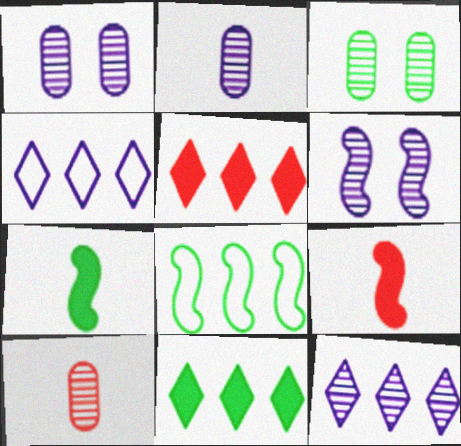[[2, 6, 12], 
[3, 4, 9], 
[6, 8, 9]]